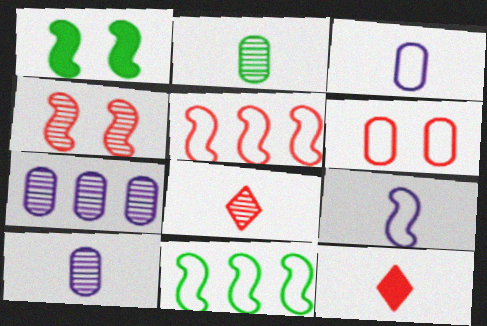[[2, 9, 12]]